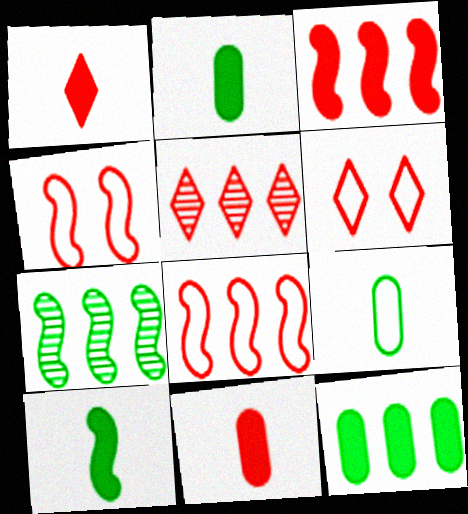[[1, 5, 6], 
[4, 5, 11]]